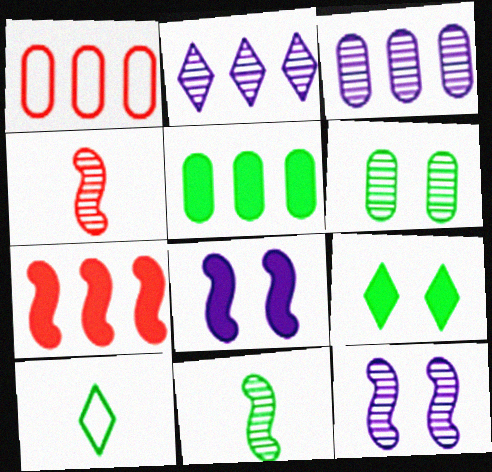[[1, 3, 5], 
[2, 4, 6]]